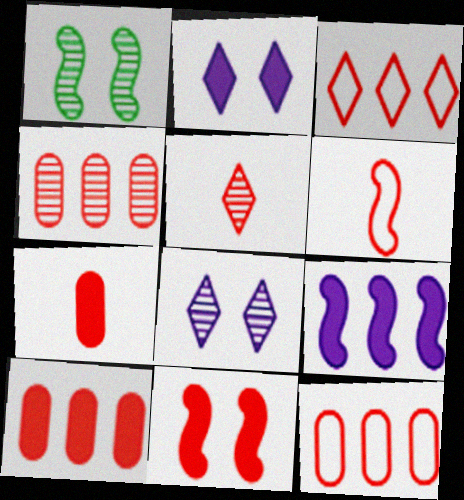[[1, 6, 9], 
[4, 10, 12], 
[5, 6, 7], 
[5, 11, 12]]